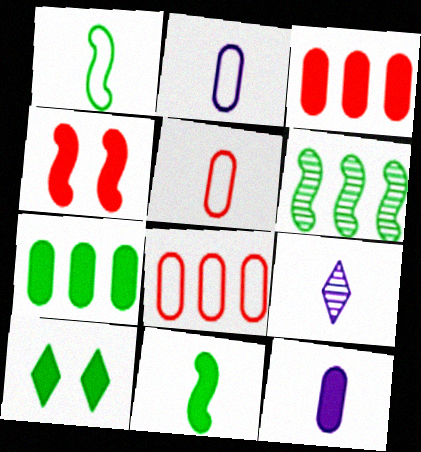[[5, 9, 11], 
[7, 10, 11]]